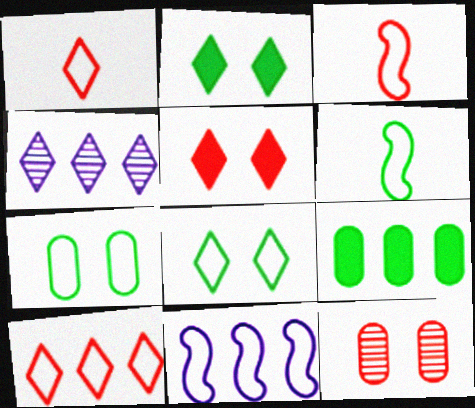[[1, 2, 4], 
[1, 7, 11]]